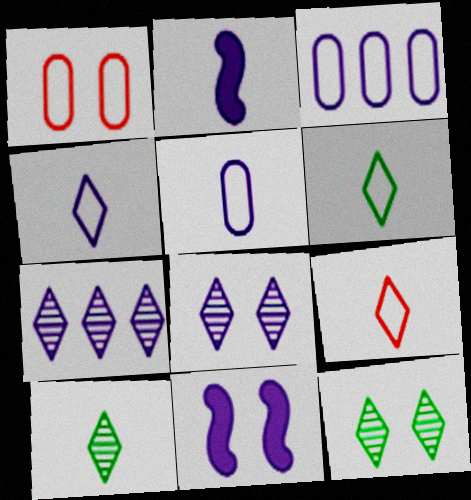[[1, 11, 12], 
[2, 3, 8], 
[4, 6, 9], 
[5, 7, 11]]